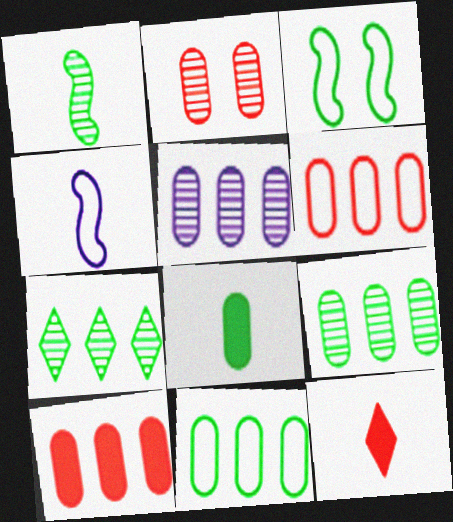[[3, 5, 12], 
[3, 7, 8], 
[5, 10, 11]]